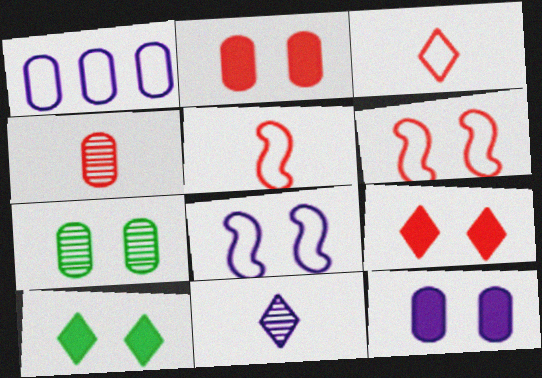[[7, 8, 9]]